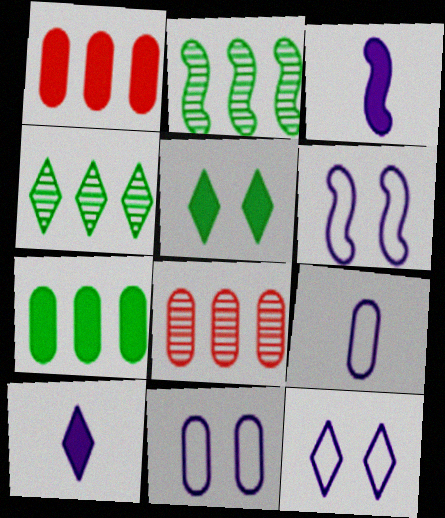[[1, 3, 5], 
[6, 11, 12]]